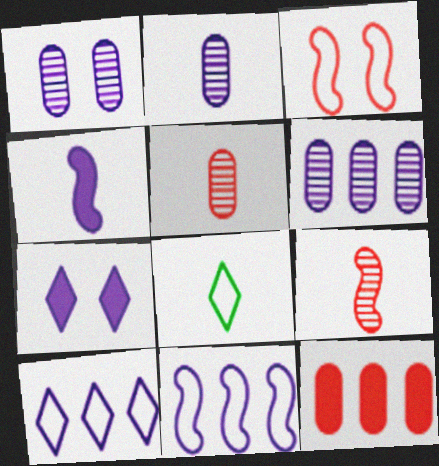[[1, 2, 6], 
[1, 4, 10], 
[2, 7, 11], 
[4, 5, 8]]